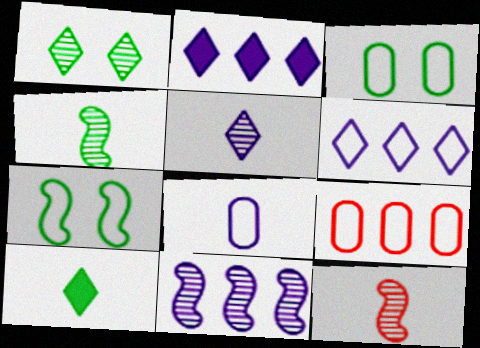[[2, 3, 12], 
[3, 8, 9], 
[8, 10, 12]]